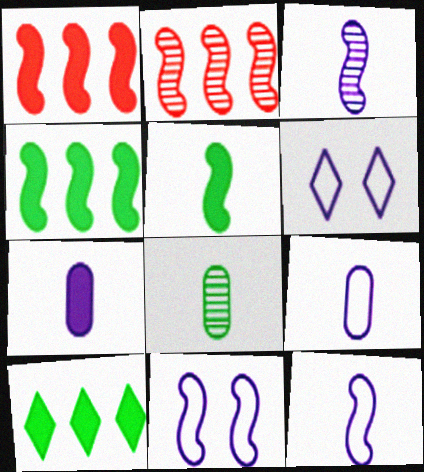[[1, 6, 8], 
[2, 5, 11]]